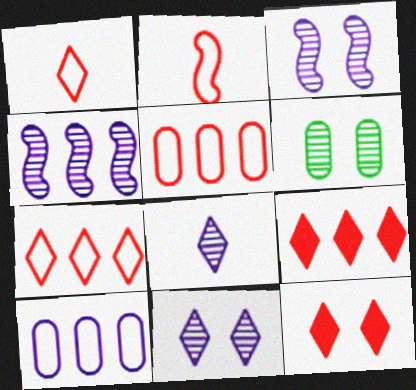[]